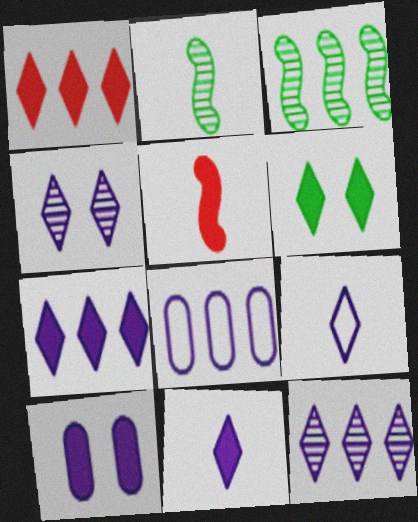[[1, 3, 8], 
[1, 6, 11], 
[4, 7, 9]]